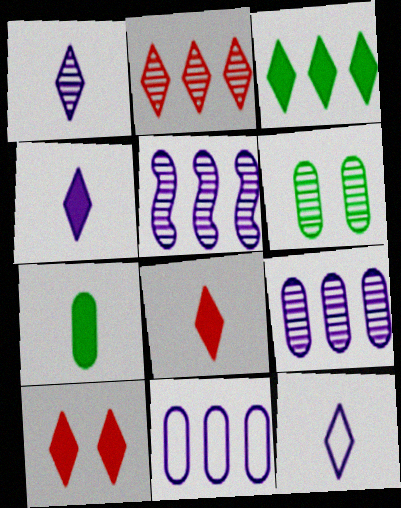[[1, 4, 12], 
[3, 4, 10]]